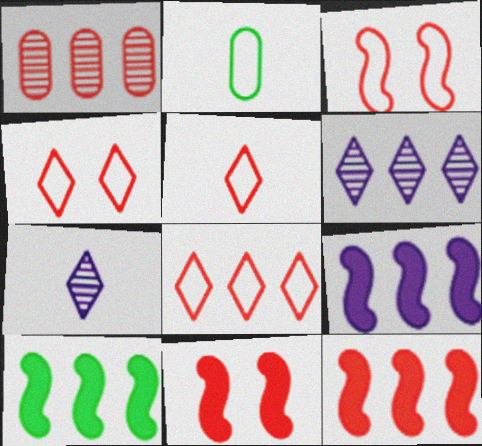[[1, 5, 11], 
[1, 8, 12], 
[2, 6, 11], 
[4, 5, 8], 
[9, 10, 12]]